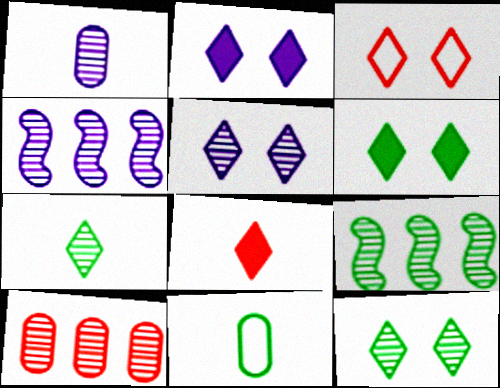[[1, 4, 5], 
[2, 3, 12], 
[3, 5, 6], 
[6, 9, 11]]